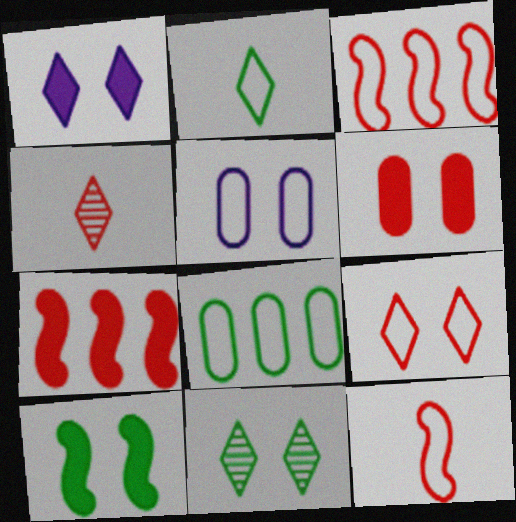[[1, 6, 10], 
[1, 9, 11], 
[2, 3, 5], 
[3, 4, 6]]